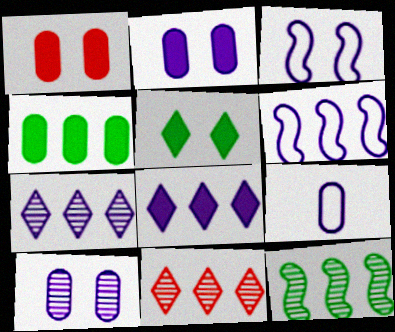[[4, 6, 11]]